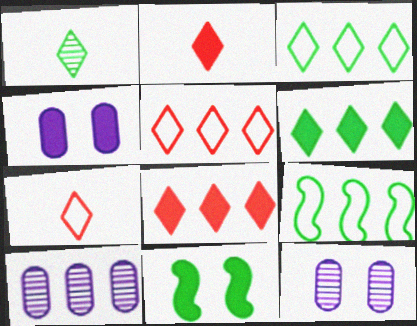[[2, 9, 12], 
[7, 10, 11], 
[8, 9, 10]]